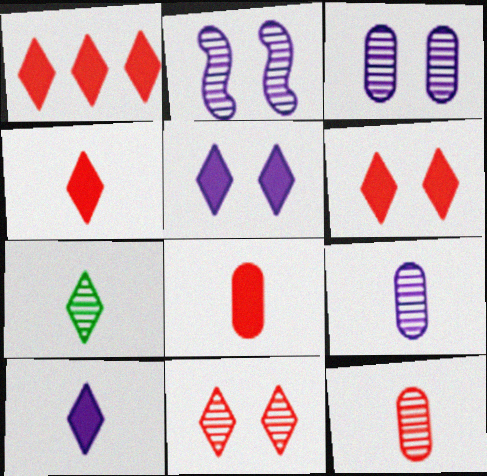[[1, 4, 6]]